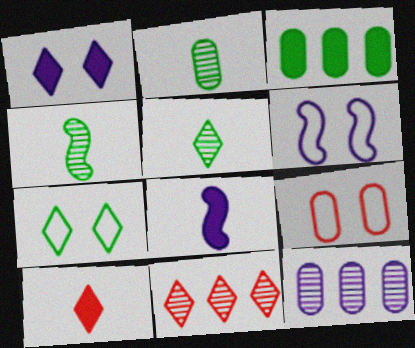[[2, 4, 5], 
[3, 4, 7], 
[6, 7, 9]]